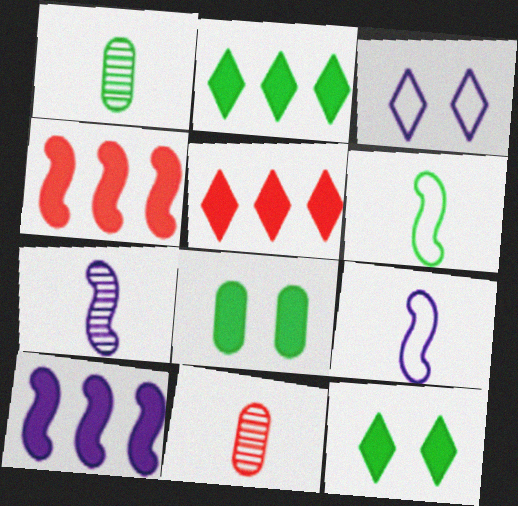[[1, 3, 4]]